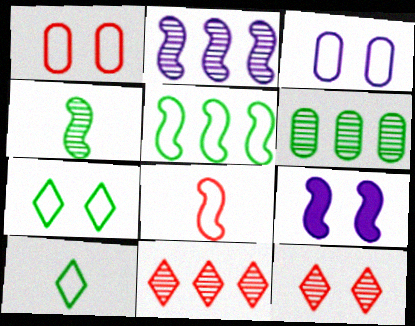[[2, 6, 11]]